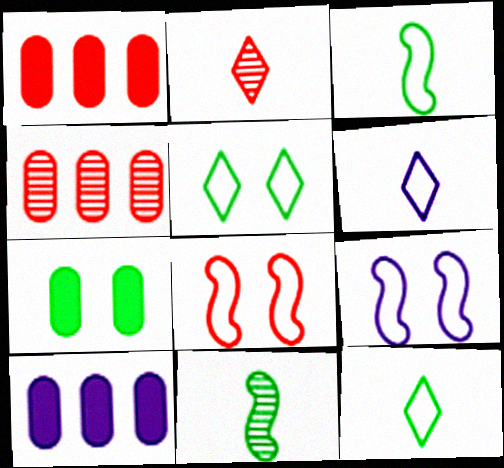[[1, 2, 8]]